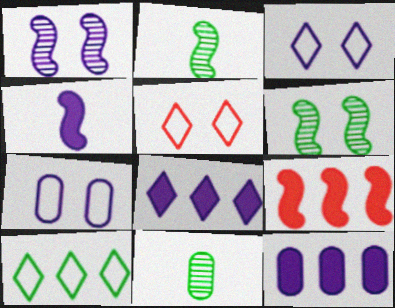[[2, 5, 12], 
[3, 9, 11]]